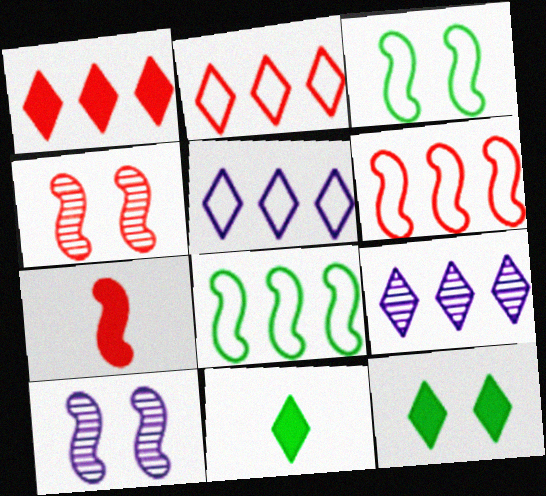[[4, 6, 7], 
[7, 8, 10]]